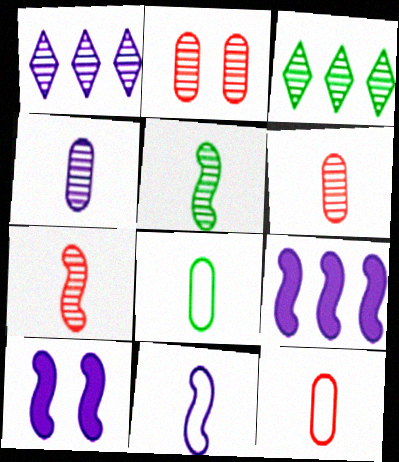[[1, 2, 5], 
[3, 10, 12]]